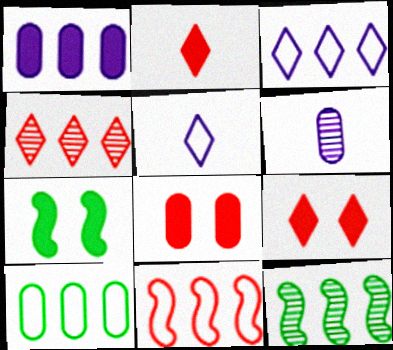[[1, 2, 7], 
[3, 10, 11], 
[5, 8, 12], 
[6, 8, 10]]